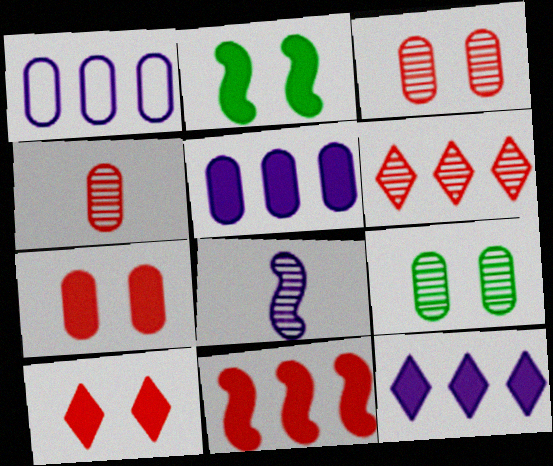[[6, 8, 9]]